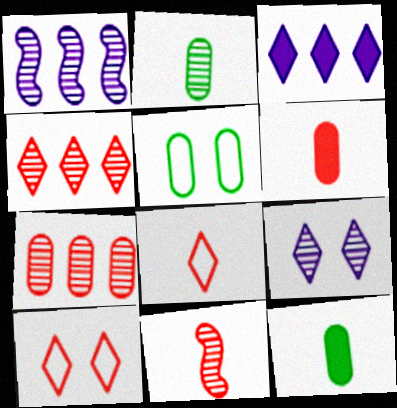[[1, 10, 12], 
[3, 5, 11], 
[6, 8, 11]]